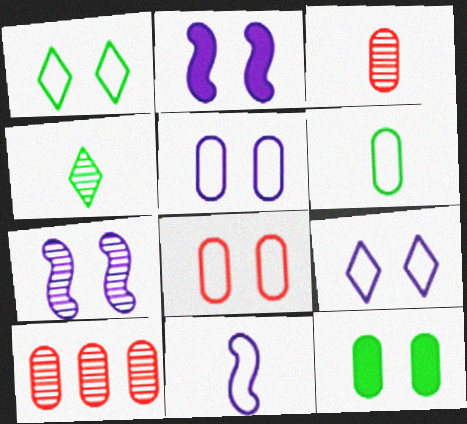[[4, 7, 10]]